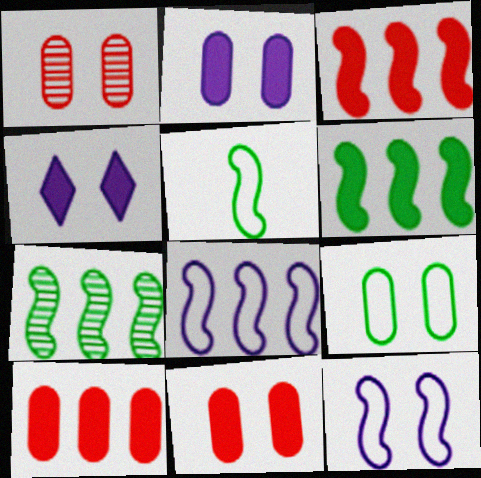[[1, 2, 9], 
[3, 7, 8]]